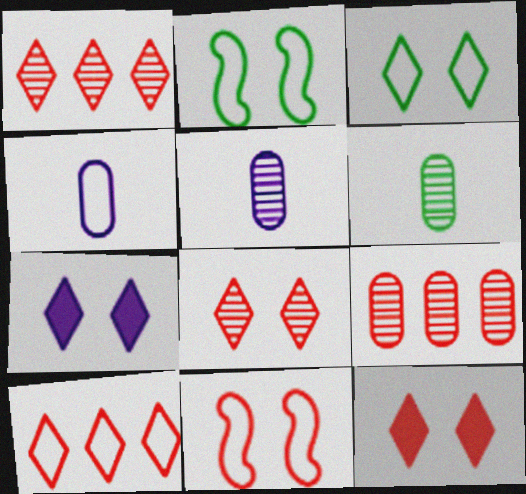[[2, 4, 10], 
[3, 7, 8]]